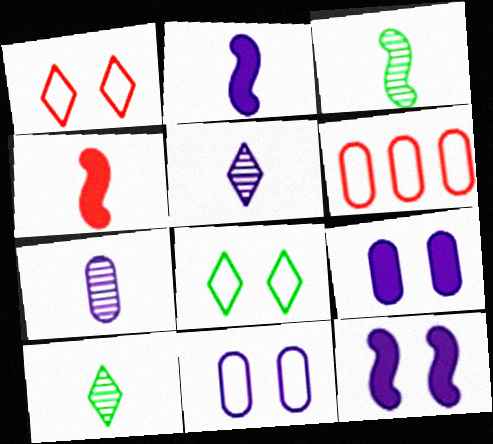[[6, 10, 12]]